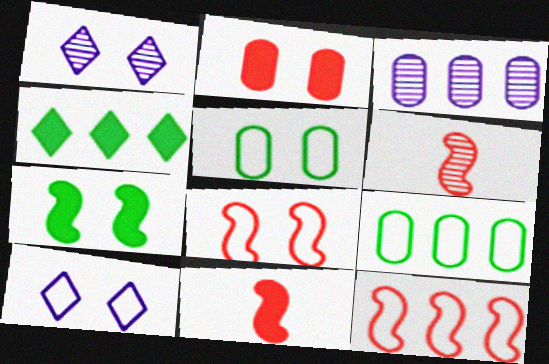[[1, 9, 11], 
[3, 4, 12], 
[5, 8, 10]]